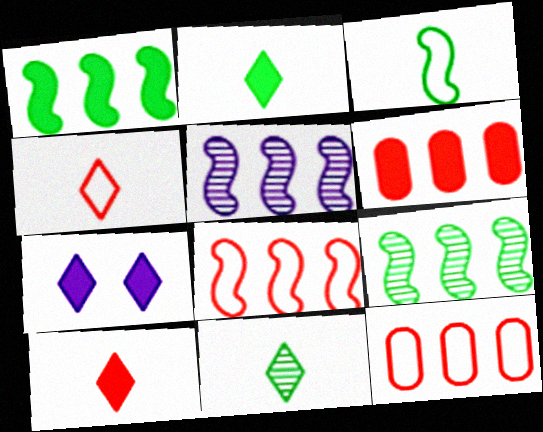[[1, 5, 8]]